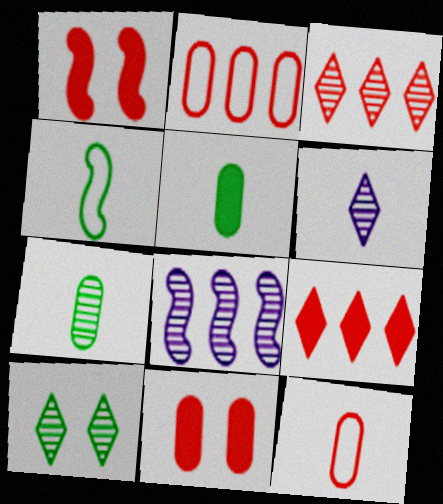[[1, 3, 12], 
[1, 4, 8], 
[3, 6, 10]]